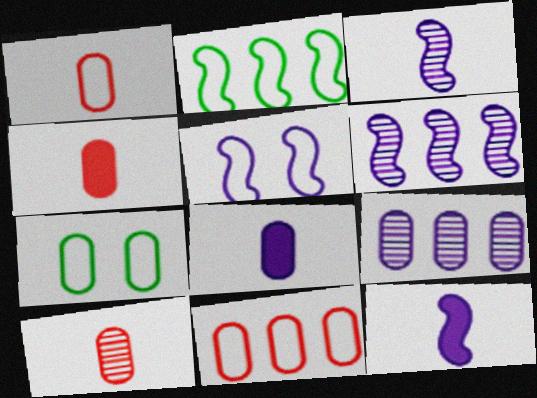[[1, 4, 10], 
[4, 7, 9], 
[5, 6, 12]]